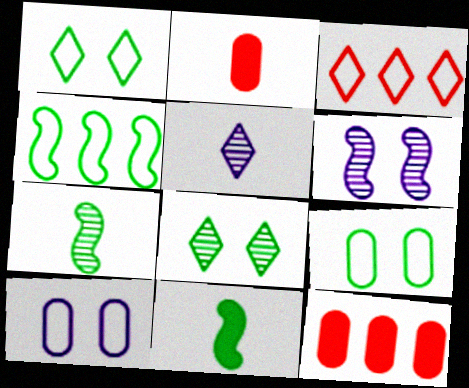[]